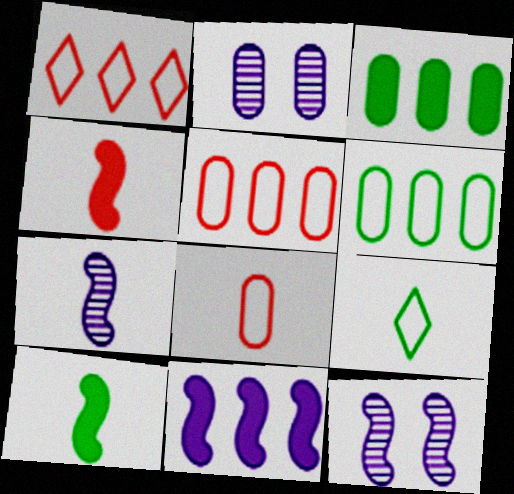[[1, 2, 10], 
[2, 3, 8]]